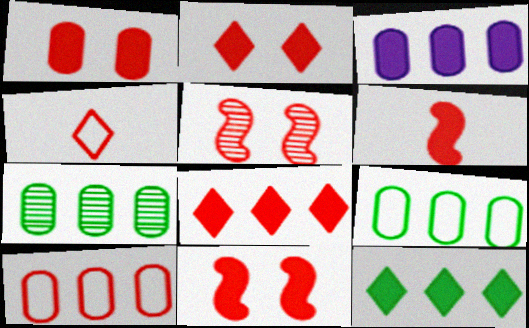[[1, 2, 11], 
[1, 6, 8], 
[3, 7, 10]]